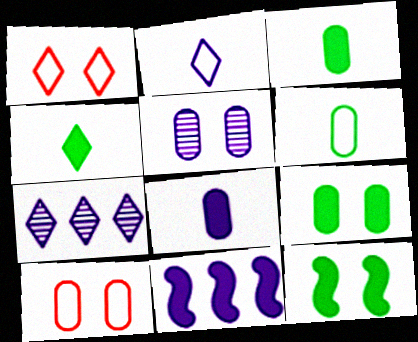[[1, 4, 7], 
[1, 5, 12], 
[2, 5, 11], 
[5, 9, 10]]